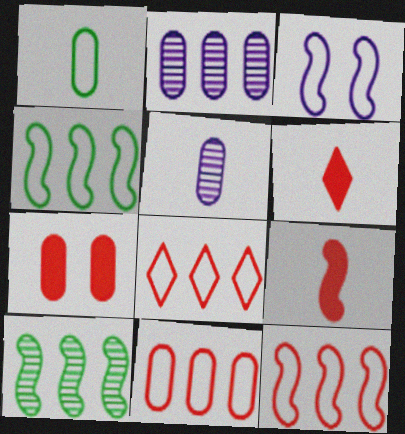[[1, 2, 7], 
[1, 3, 8], 
[3, 9, 10], 
[8, 11, 12]]